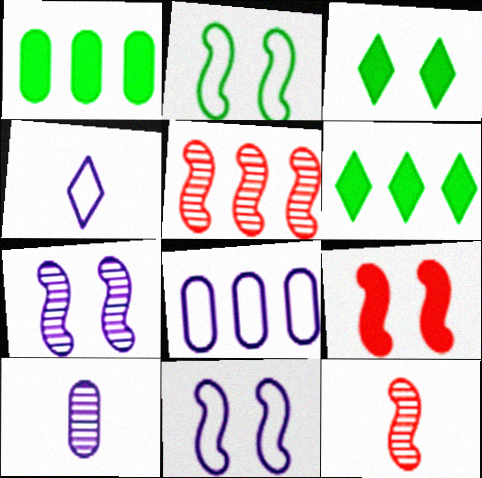[[2, 7, 9], 
[3, 8, 12], 
[4, 8, 11], 
[5, 6, 8]]